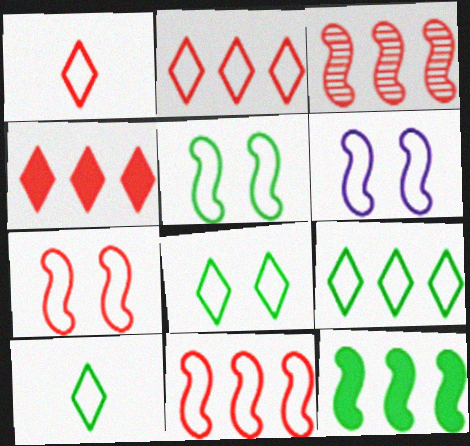[[5, 6, 7], 
[8, 9, 10]]